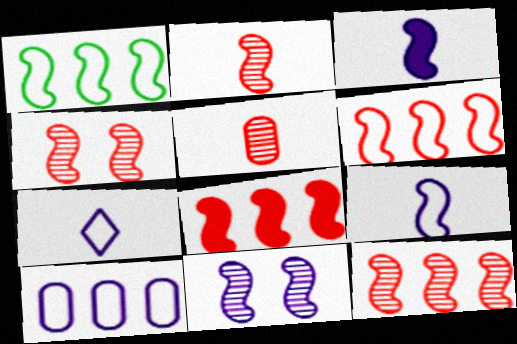[[1, 3, 4], 
[2, 4, 12], 
[6, 8, 12]]